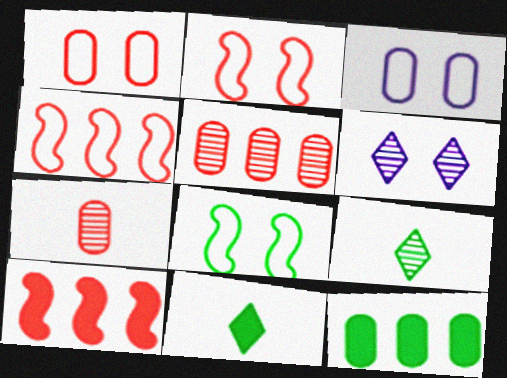[[3, 7, 12], 
[3, 9, 10], 
[8, 9, 12]]